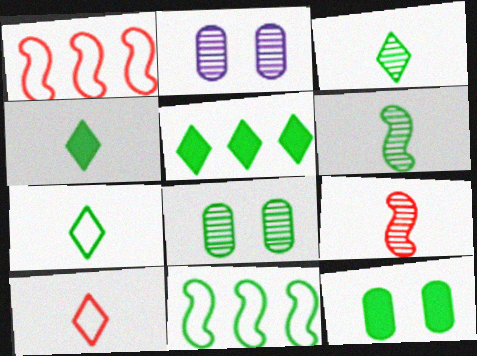[[1, 2, 4], 
[3, 4, 7], 
[3, 11, 12], 
[4, 8, 11]]